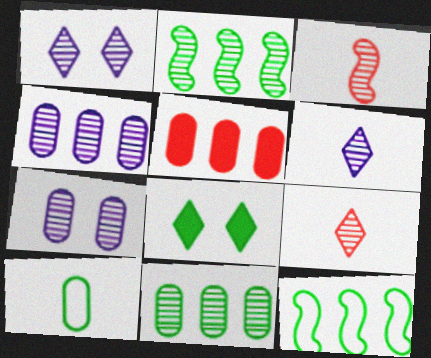[[1, 3, 11], 
[2, 7, 9], 
[2, 8, 10], 
[5, 7, 10]]